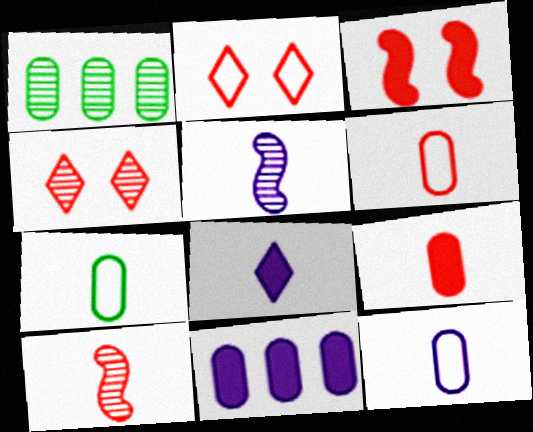[[1, 4, 5], 
[5, 8, 12], 
[6, 7, 12], 
[7, 8, 10]]